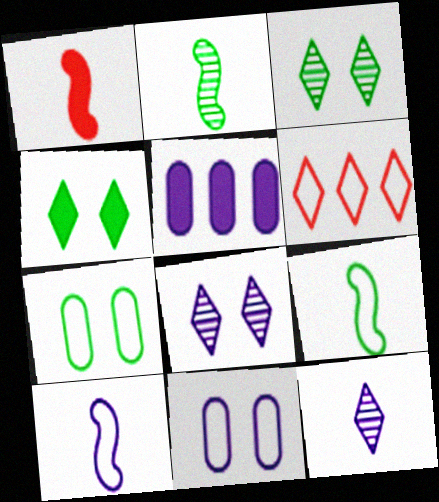[[1, 2, 10], 
[1, 4, 5], 
[4, 6, 12], 
[5, 8, 10], 
[6, 7, 10], 
[6, 9, 11]]